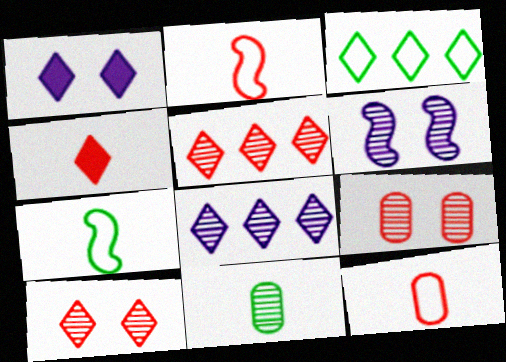[[5, 6, 11]]